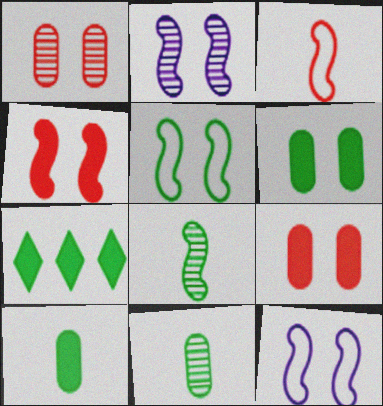[[2, 4, 5], 
[5, 7, 11]]